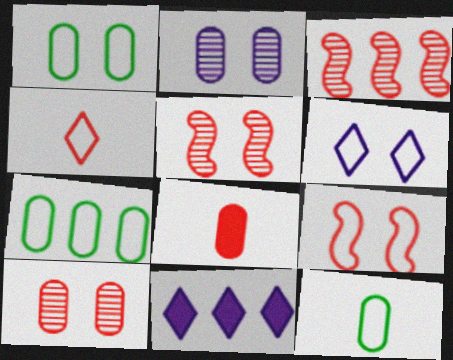[[1, 6, 9], 
[1, 7, 12], 
[2, 7, 8], 
[3, 7, 11], 
[5, 11, 12]]